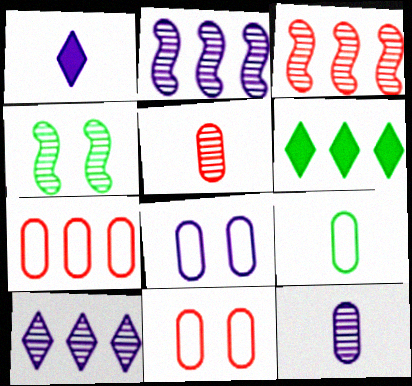[[1, 2, 8], 
[1, 4, 7], 
[2, 6, 7], 
[4, 5, 10], 
[4, 6, 9], 
[7, 8, 9]]